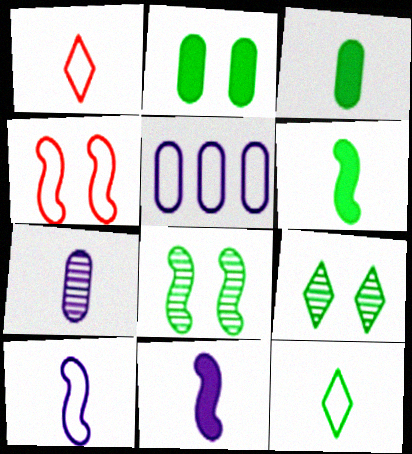[[1, 6, 7], 
[4, 5, 12]]